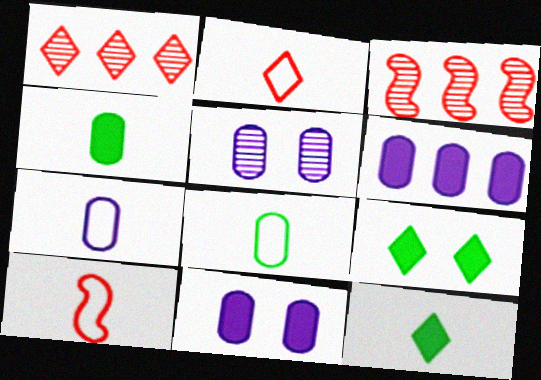[[3, 7, 9], 
[5, 6, 7]]